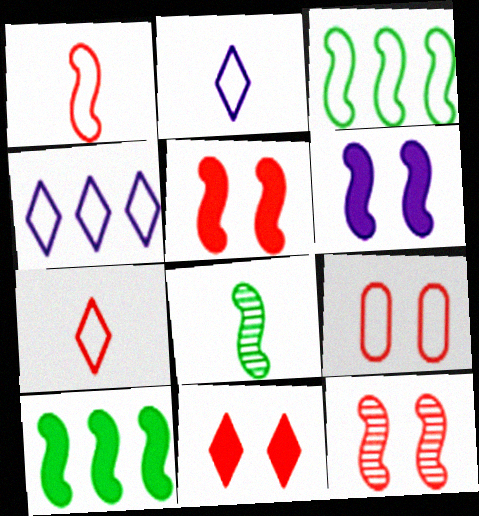[[2, 3, 9], 
[9, 11, 12]]